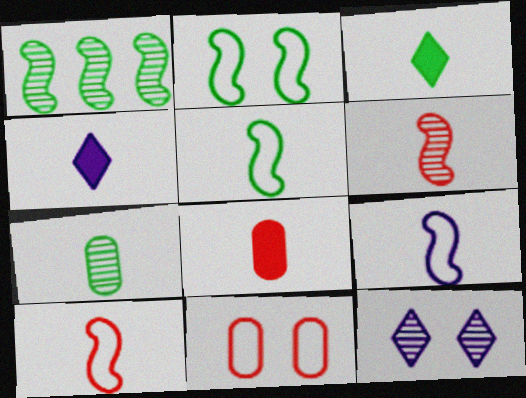[[1, 4, 11], 
[3, 5, 7], 
[4, 7, 10], 
[5, 9, 10]]